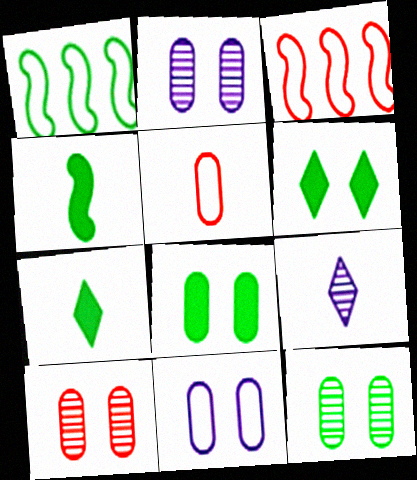[[1, 7, 12], 
[2, 3, 7], 
[2, 10, 12], 
[3, 8, 9], 
[4, 5, 9], 
[8, 10, 11]]